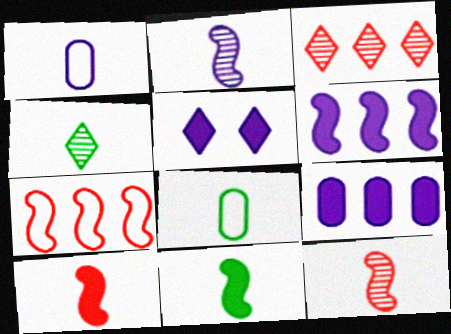[[1, 4, 10], 
[4, 8, 11]]